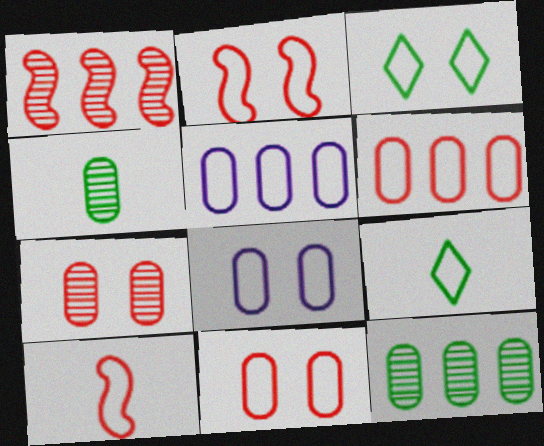[[2, 3, 8], 
[2, 5, 9], 
[3, 5, 10]]